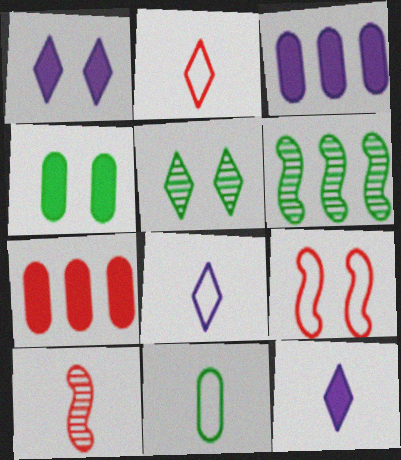[[10, 11, 12]]